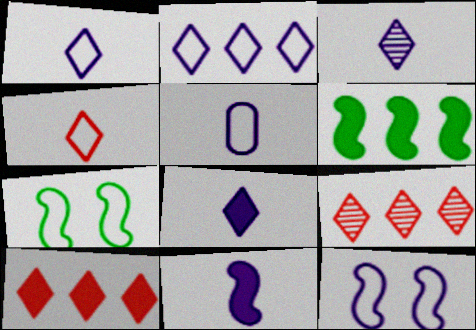[[1, 3, 8], 
[2, 5, 12], 
[3, 5, 11]]